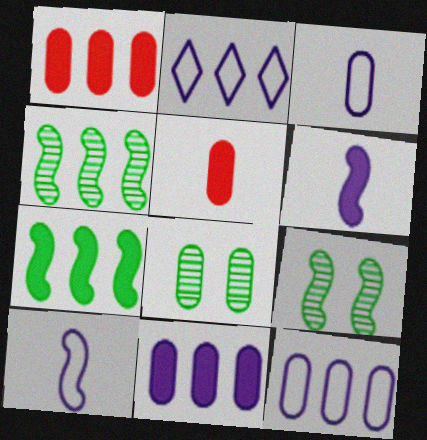[[1, 2, 4], 
[1, 3, 8], 
[2, 5, 9], 
[5, 8, 12]]